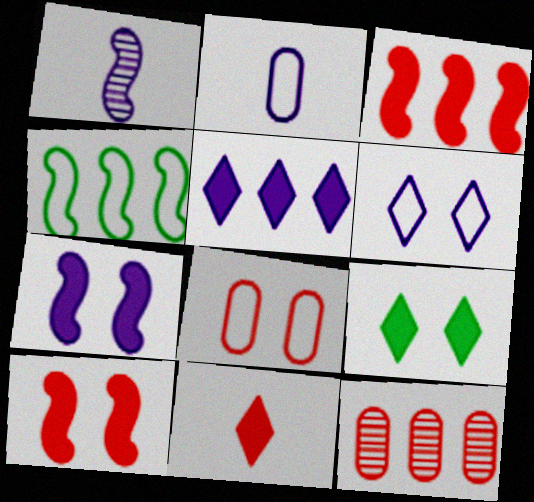[[1, 4, 10], 
[4, 5, 12], 
[5, 9, 11]]